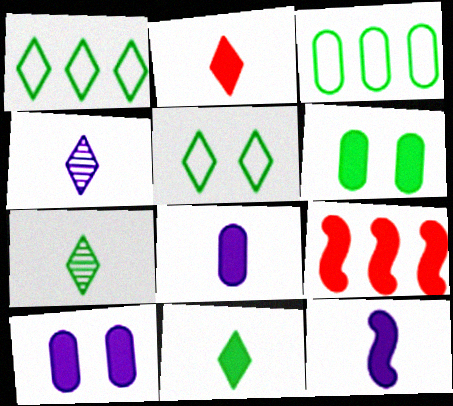[[9, 10, 11]]